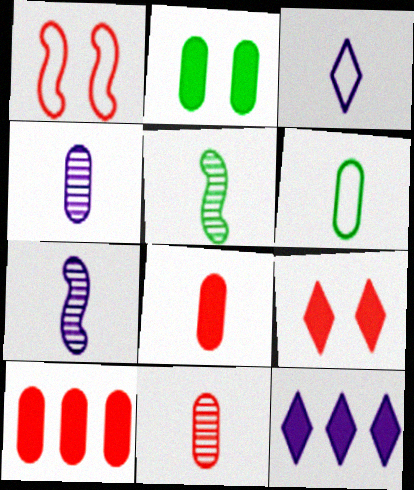[[3, 5, 8], 
[4, 6, 8]]